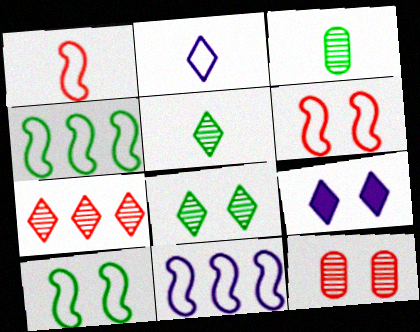[[1, 10, 11], 
[9, 10, 12]]